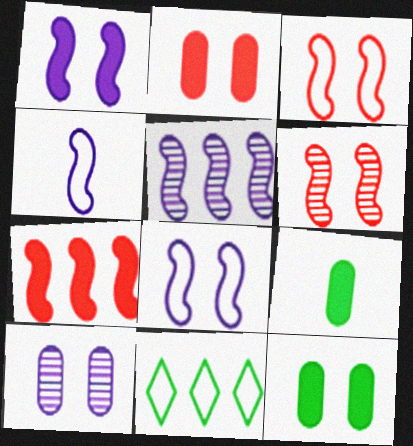[[1, 4, 5]]